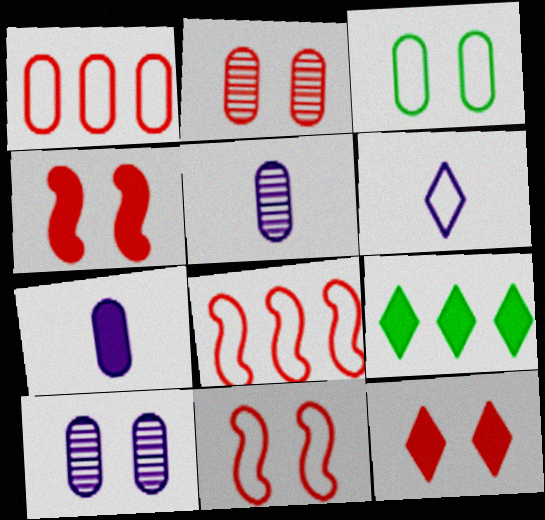[[2, 11, 12], 
[3, 6, 8], 
[4, 7, 9], 
[5, 9, 11]]